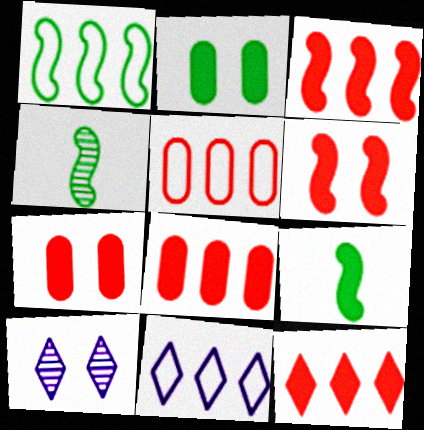[[1, 5, 11], 
[3, 8, 12], 
[4, 7, 11], 
[5, 9, 10]]